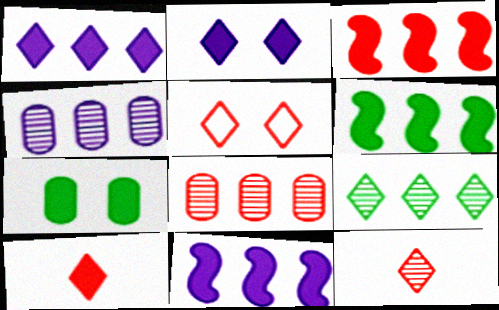[[3, 6, 11], 
[7, 10, 11]]